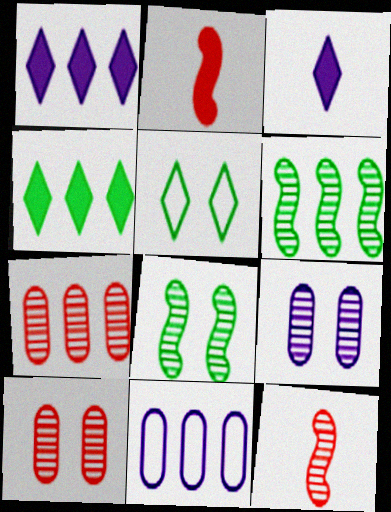[]